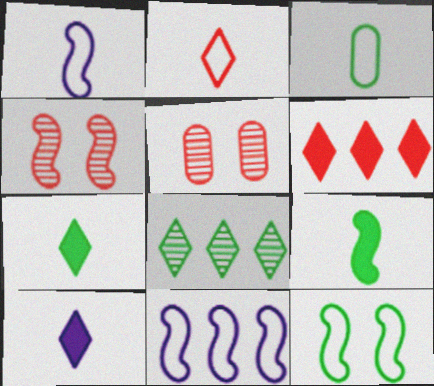[[1, 2, 3], 
[4, 9, 11], 
[5, 7, 11]]